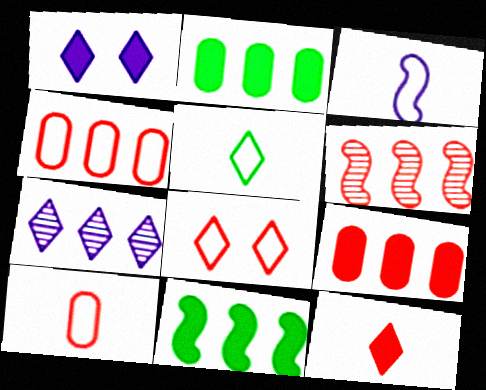[[3, 5, 10], 
[4, 7, 11]]